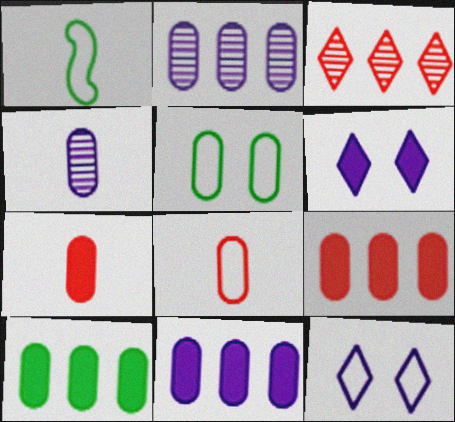[[2, 5, 7], 
[4, 5, 9], 
[9, 10, 11]]